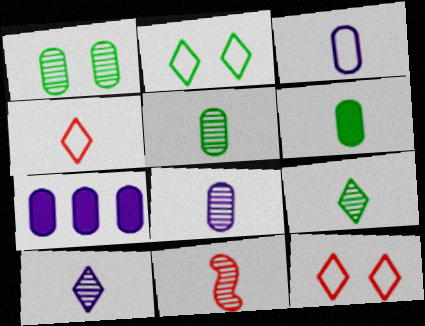[[2, 7, 11], 
[5, 10, 11], 
[8, 9, 11]]